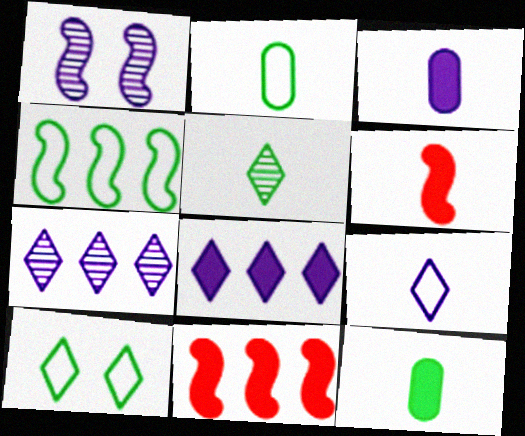[[1, 4, 6], 
[2, 4, 10]]